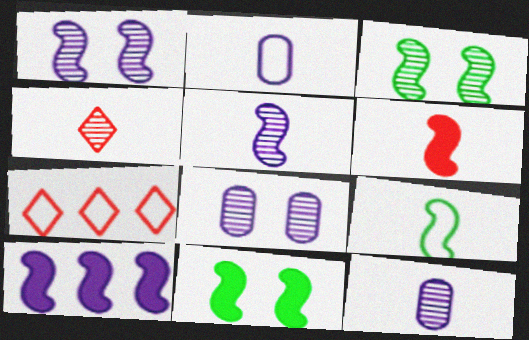[[5, 6, 9], 
[6, 10, 11], 
[7, 11, 12]]